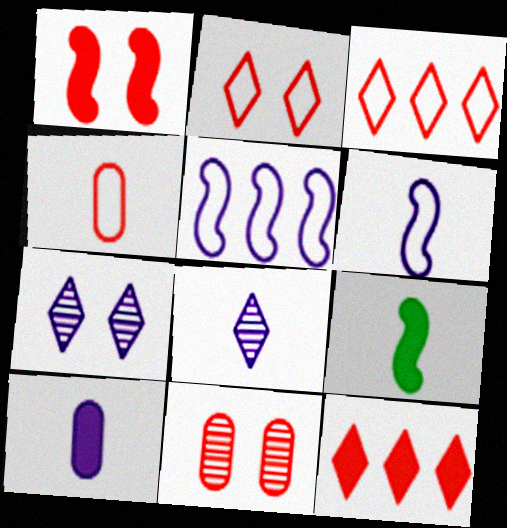[[1, 2, 11], 
[4, 8, 9], 
[5, 7, 10], 
[6, 8, 10]]